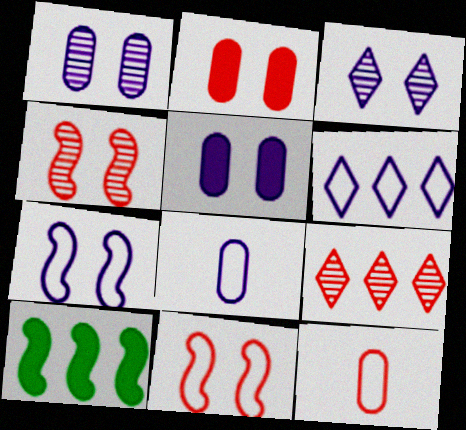[[3, 5, 7], 
[3, 10, 12], 
[6, 7, 8]]